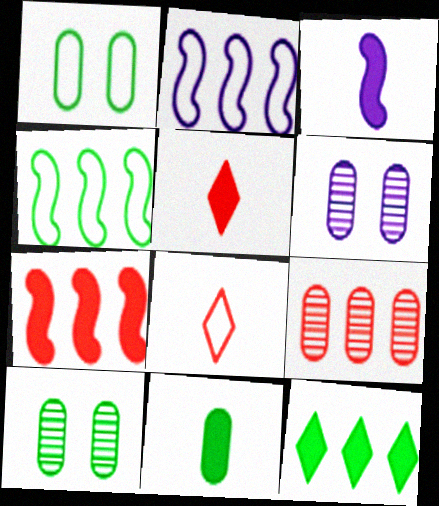[[1, 2, 8], 
[2, 5, 10], 
[2, 9, 12], 
[3, 5, 11], 
[4, 5, 6]]